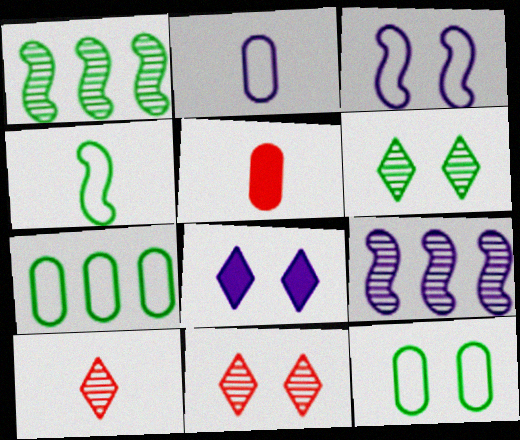[[2, 8, 9]]